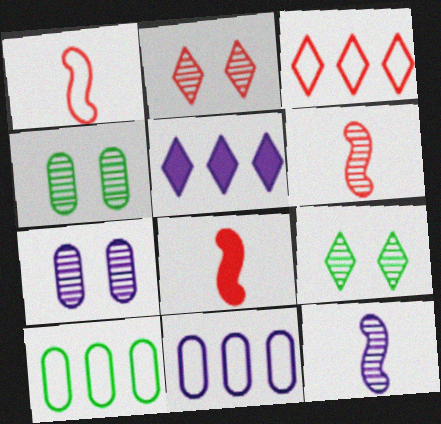[[1, 4, 5], 
[1, 6, 8], 
[8, 9, 11]]